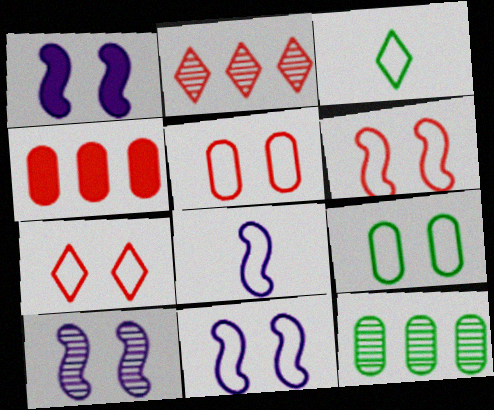[[1, 10, 11], 
[3, 4, 10], 
[5, 6, 7], 
[7, 9, 11]]